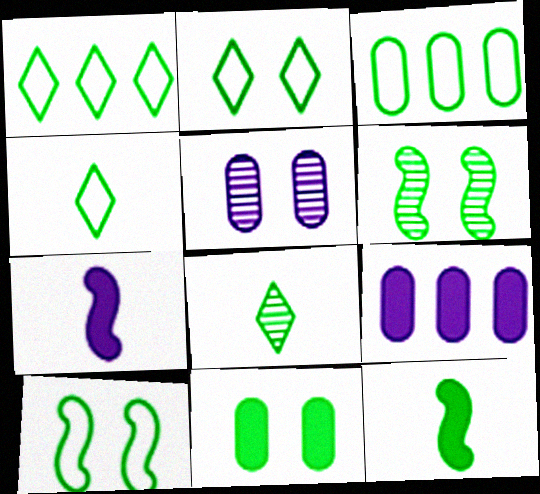[[1, 2, 4], 
[2, 6, 11], 
[3, 4, 10]]